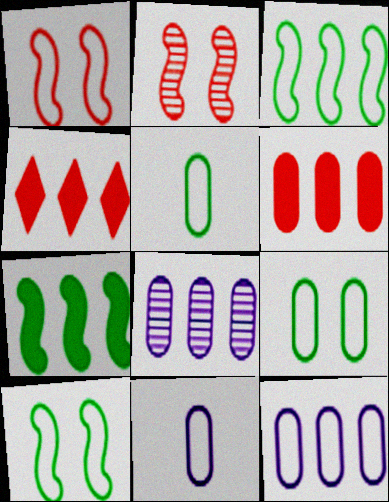[[3, 4, 8]]